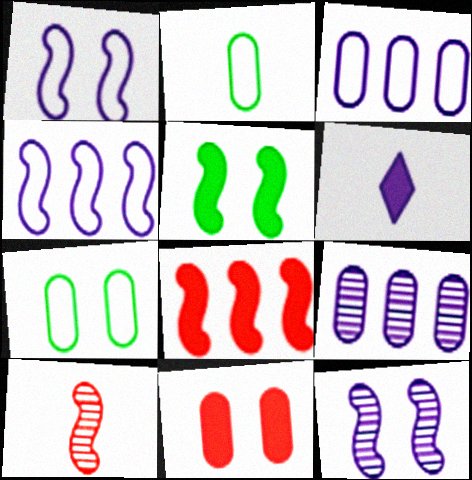[[1, 6, 9], 
[2, 6, 10], 
[2, 9, 11], 
[3, 6, 12], 
[4, 5, 10]]